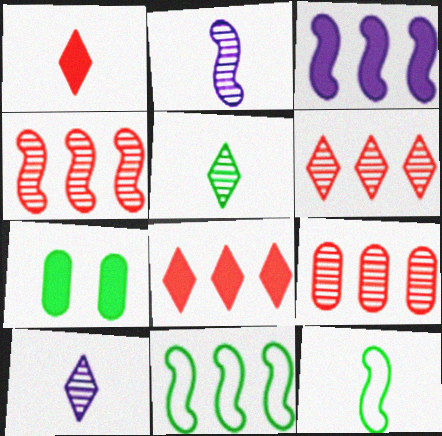[[1, 3, 7], 
[3, 4, 11], 
[4, 6, 9], 
[5, 7, 11]]